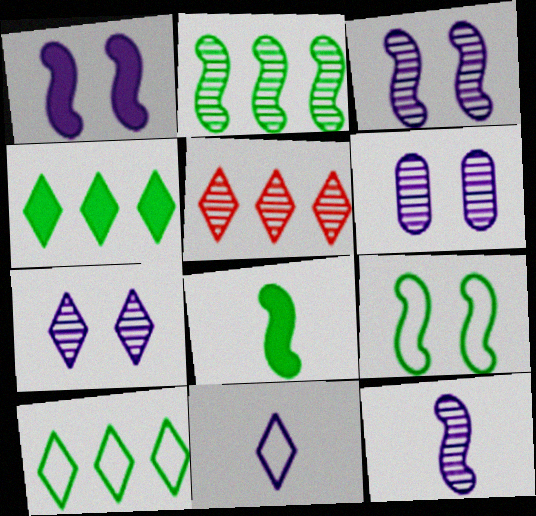[[2, 8, 9], 
[3, 6, 7]]